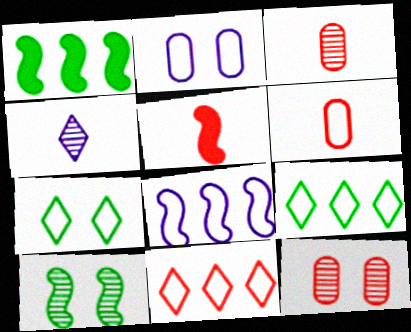[[5, 8, 10], 
[5, 11, 12], 
[6, 7, 8]]